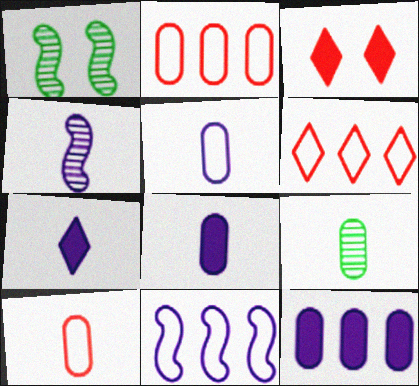[[1, 2, 7], 
[1, 6, 8], 
[3, 9, 11], 
[4, 5, 7], 
[8, 9, 10]]